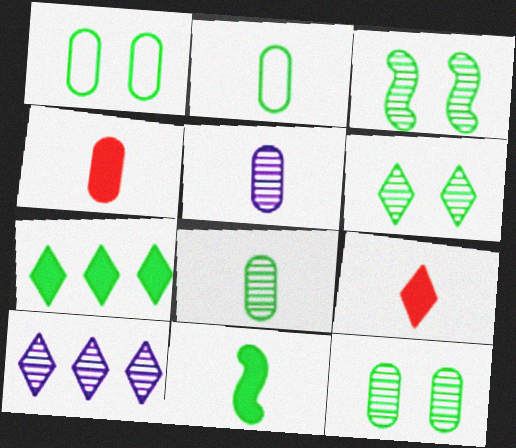[[2, 3, 7], 
[2, 4, 5], 
[3, 6, 12]]